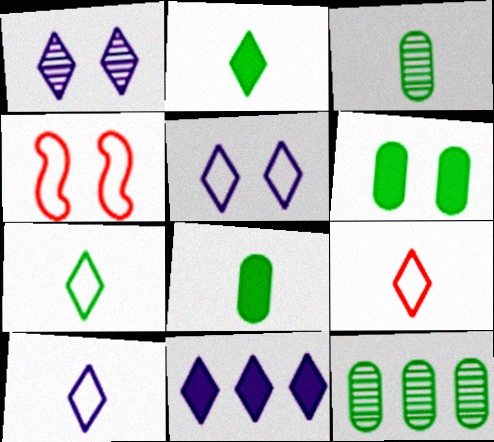[[1, 4, 6], 
[1, 10, 11], 
[3, 4, 11], 
[7, 9, 10]]